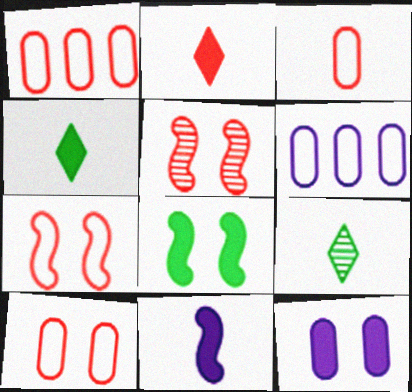[[1, 2, 5], 
[1, 3, 10], 
[3, 9, 11], 
[4, 5, 6]]